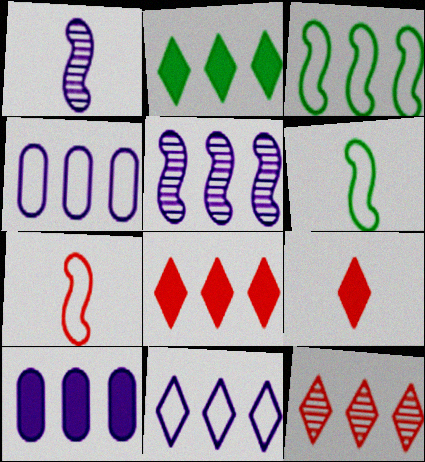[[2, 11, 12], 
[3, 10, 12], 
[5, 10, 11]]